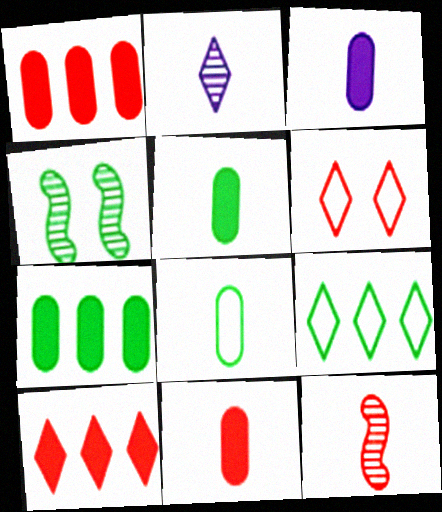[[1, 6, 12], 
[3, 5, 11], 
[4, 5, 9]]